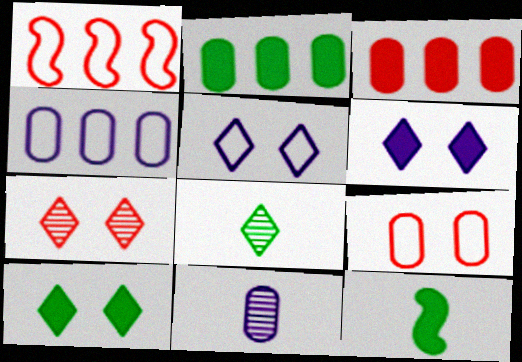[[1, 10, 11], 
[2, 9, 11], 
[2, 10, 12], 
[3, 6, 12], 
[4, 7, 12], 
[5, 7, 10]]